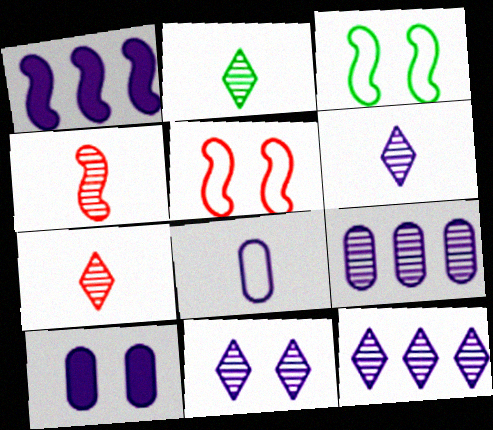[[1, 3, 4], 
[1, 8, 11], 
[2, 6, 7], 
[6, 11, 12], 
[8, 9, 10]]